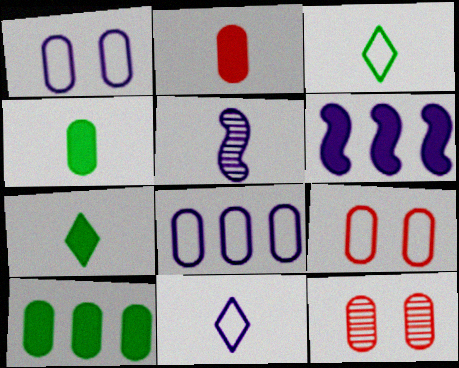[[2, 3, 5], 
[3, 6, 12], 
[4, 8, 12]]